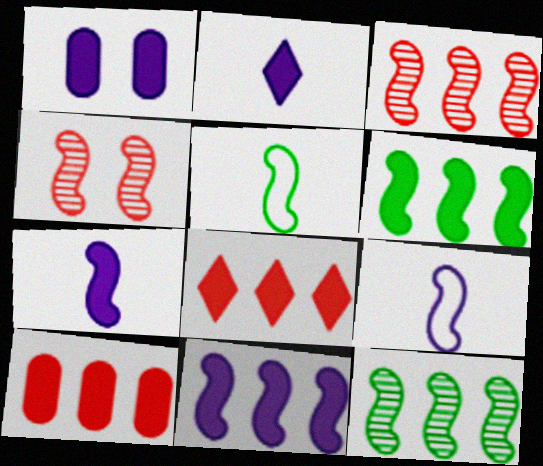[[1, 2, 11], 
[4, 5, 11], 
[4, 6, 9]]